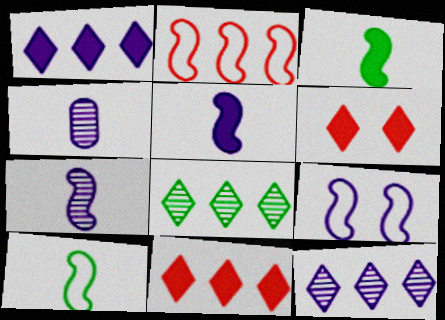[[1, 4, 9], 
[2, 9, 10]]